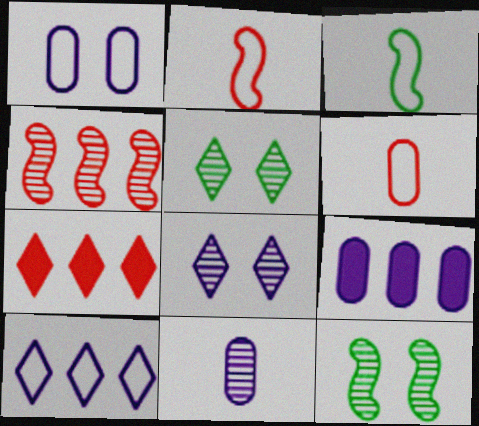[[1, 9, 11], 
[2, 5, 9], 
[4, 5, 11]]